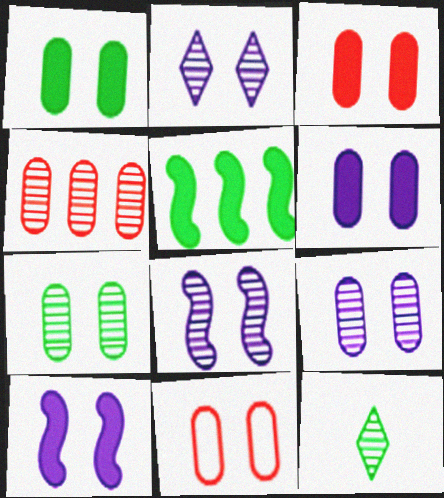[[1, 3, 6], 
[1, 9, 11], 
[2, 8, 9], 
[4, 8, 12], 
[6, 7, 11]]